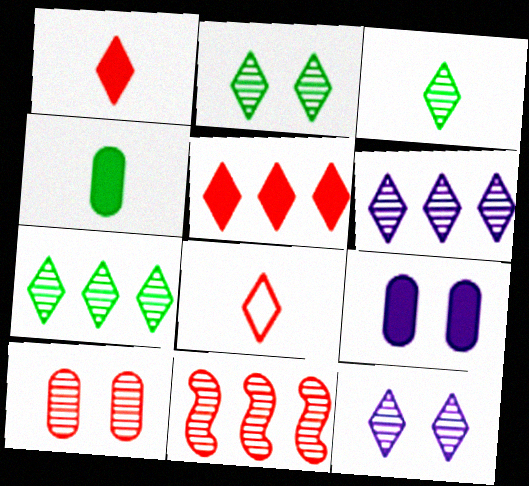[[2, 3, 7]]